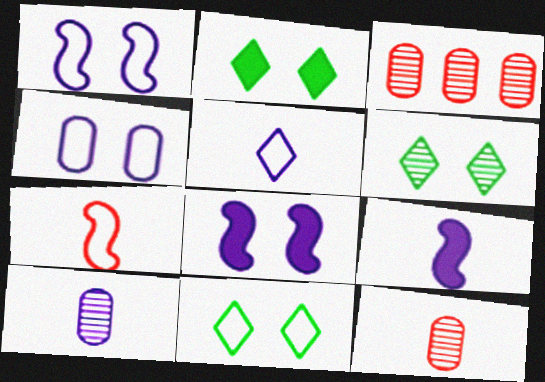[[2, 6, 11], 
[3, 9, 11], 
[5, 9, 10]]